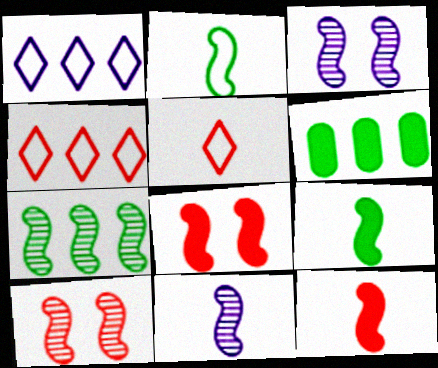[[2, 11, 12], 
[3, 5, 6], 
[7, 10, 11]]